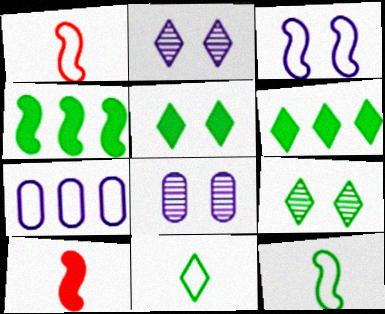[[1, 6, 8], 
[6, 9, 11], 
[7, 9, 10]]